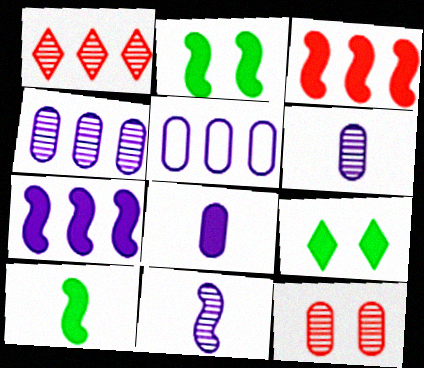[[3, 8, 9]]